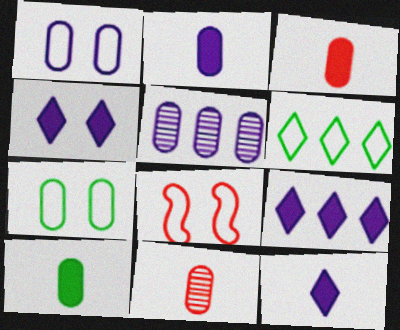[[1, 2, 5], 
[2, 3, 10], 
[3, 5, 7], 
[4, 9, 12]]